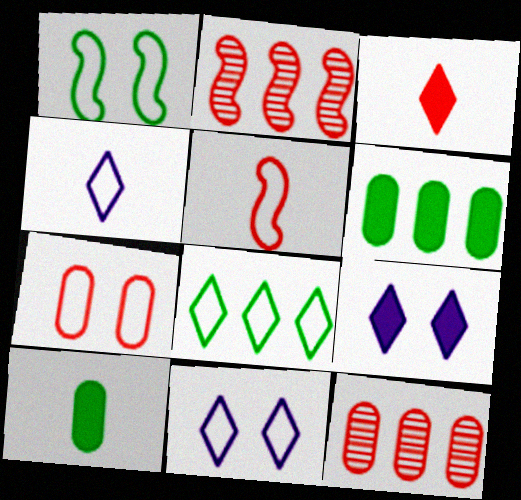[[1, 7, 11], 
[2, 3, 7], 
[2, 10, 11]]